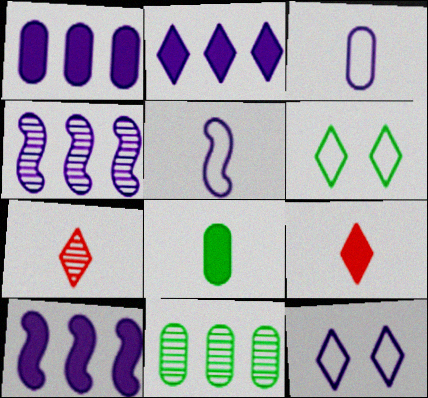[[1, 2, 10], 
[2, 6, 7], 
[5, 7, 8]]